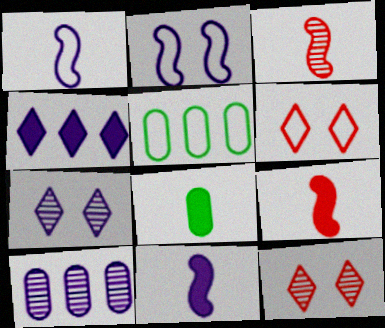[[1, 5, 6], 
[5, 7, 9], 
[5, 11, 12]]